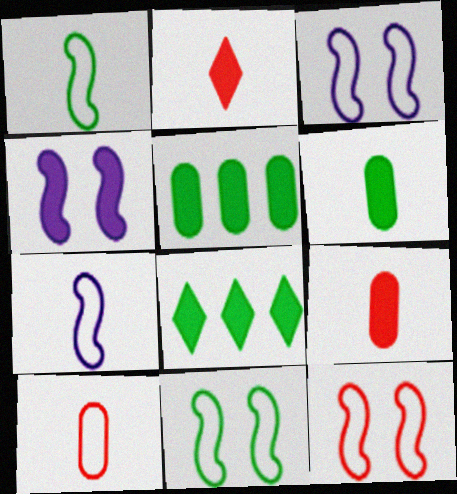[[2, 4, 5], 
[3, 11, 12], 
[4, 8, 9]]